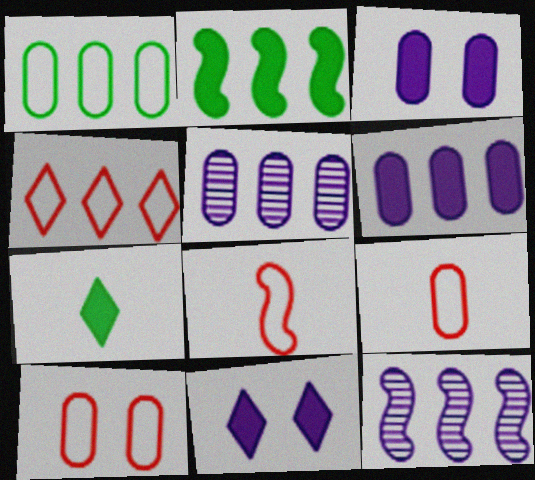[[2, 4, 5], 
[4, 8, 10], 
[7, 10, 12]]